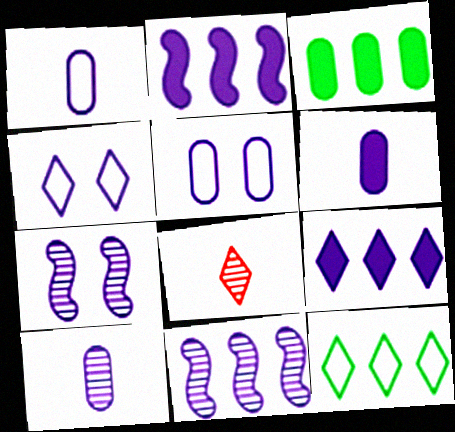[[1, 6, 10], 
[1, 7, 9], 
[2, 4, 10], 
[4, 6, 11]]